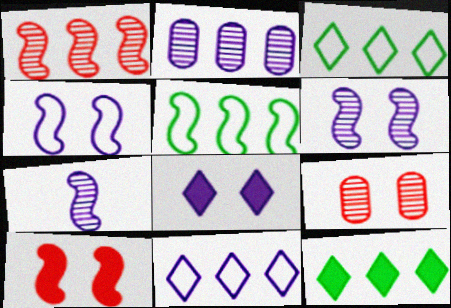[[5, 7, 10]]